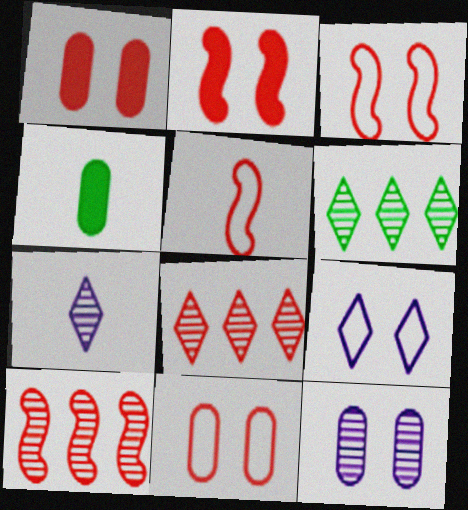[[1, 5, 8], 
[2, 5, 10], 
[4, 5, 7], 
[4, 9, 10]]